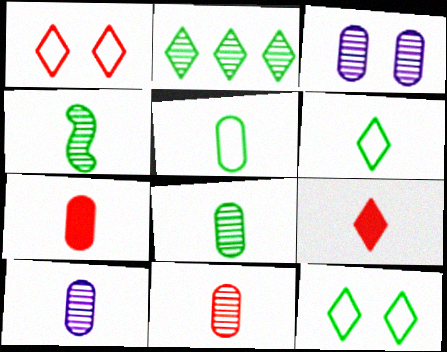[[5, 7, 10], 
[8, 10, 11]]